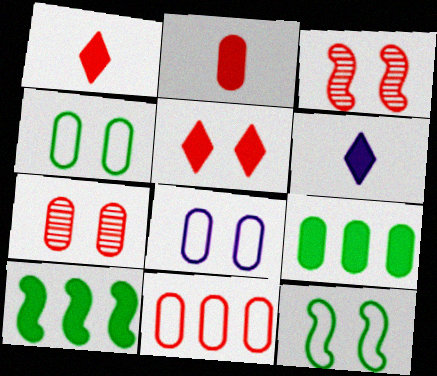[[1, 3, 11], 
[2, 7, 11]]